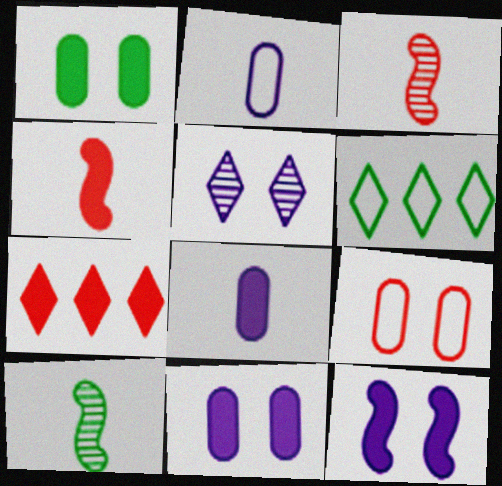[[1, 6, 10], 
[3, 6, 11], 
[3, 7, 9]]